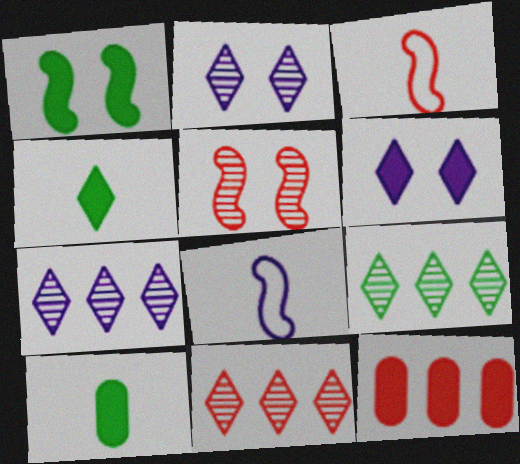[[7, 9, 11]]